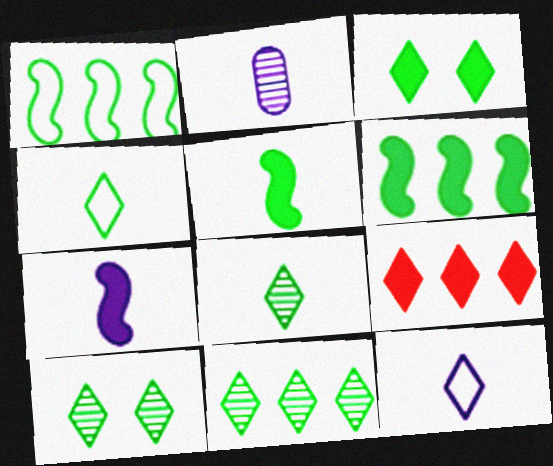[[2, 7, 12], 
[3, 4, 11], 
[8, 10, 11], 
[9, 10, 12]]